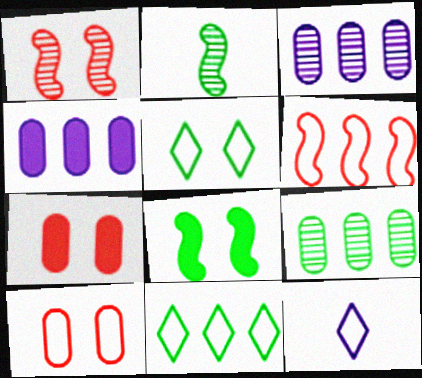[]